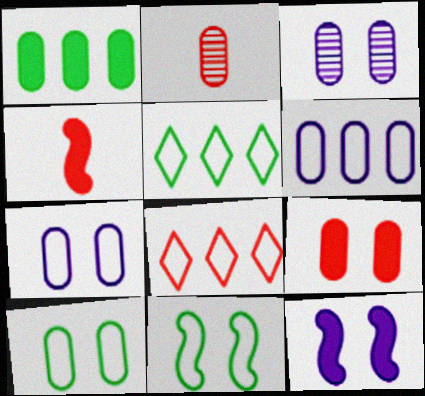[[1, 2, 7], 
[2, 5, 12], 
[3, 4, 5], 
[3, 9, 10]]